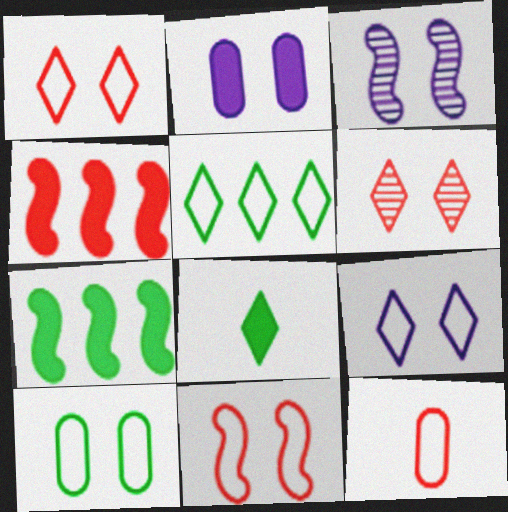[[2, 3, 9], 
[2, 4, 8], 
[4, 6, 12], 
[9, 10, 11]]